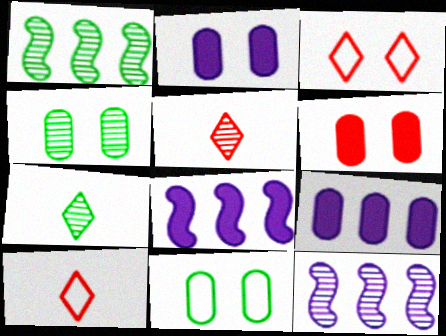[[1, 2, 10], 
[1, 4, 7], 
[4, 5, 12], 
[4, 8, 10], 
[5, 8, 11]]